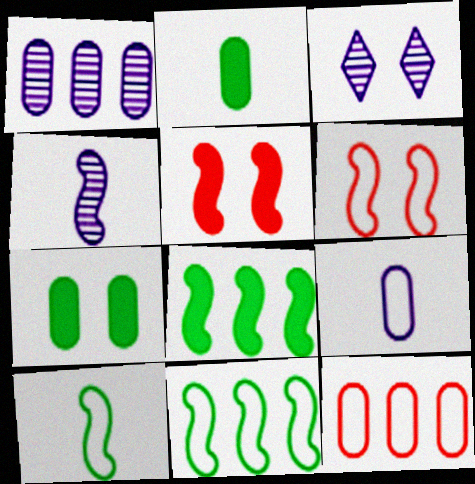[[1, 3, 4], 
[3, 6, 7], 
[4, 5, 11], 
[4, 6, 8]]